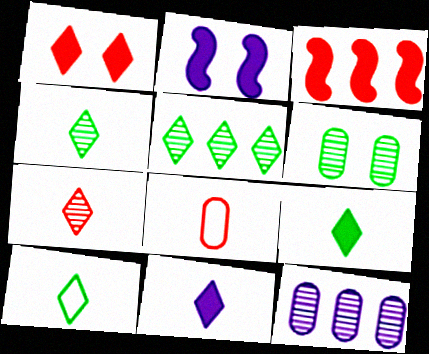[[2, 5, 8], 
[4, 9, 10], 
[7, 10, 11]]